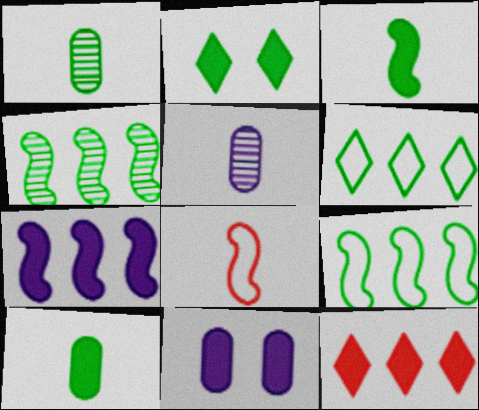[[1, 2, 9], 
[3, 11, 12]]